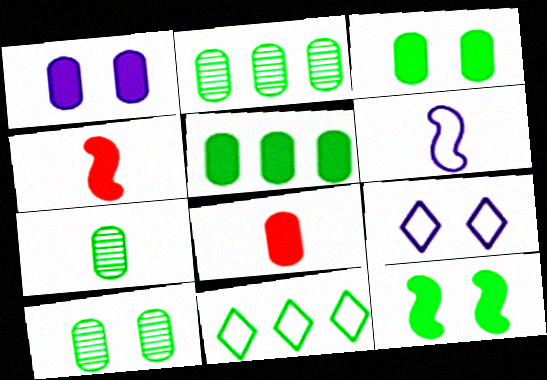[[1, 5, 8], 
[2, 4, 9], 
[2, 7, 10], 
[7, 11, 12]]